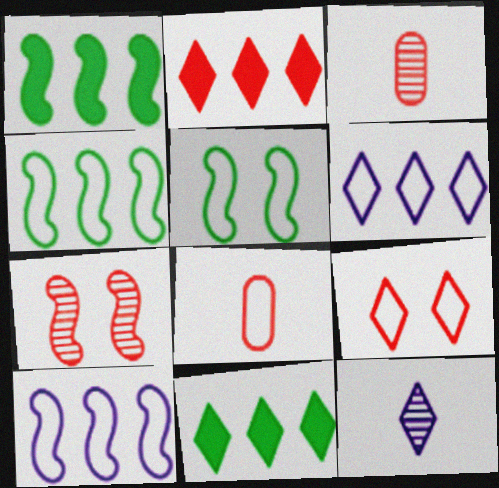[[2, 7, 8], 
[5, 6, 8], 
[9, 11, 12]]